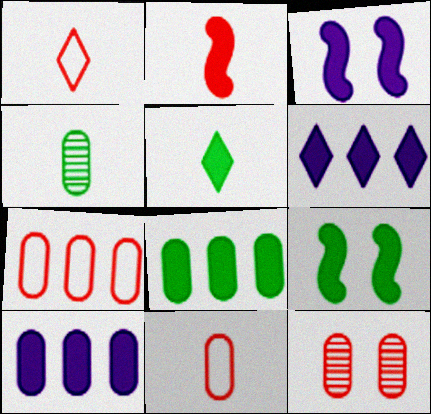[[5, 8, 9]]